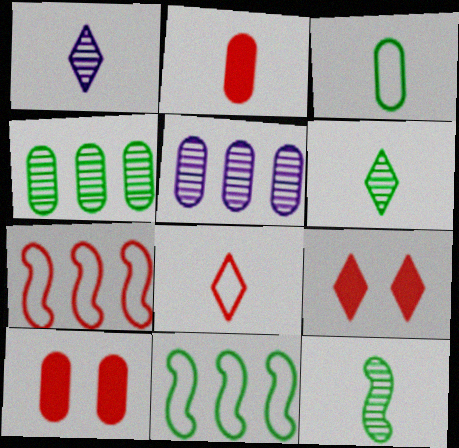[[1, 10, 11], 
[3, 5, 10]]